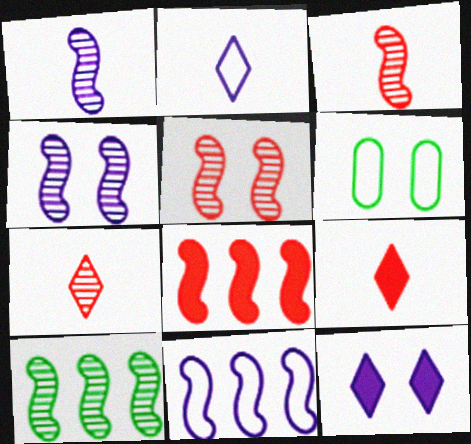[[1, 5, 10], 
[3, 4, 10], 
[5, 6, 12], 
[8, 10, 11]]